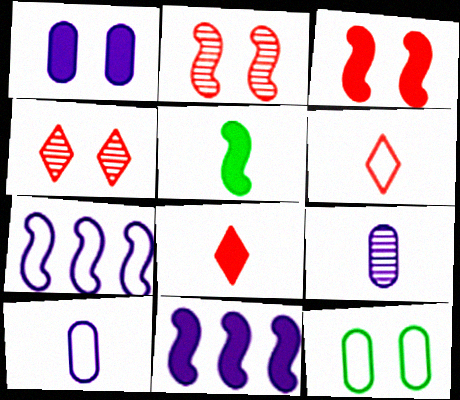[[2, 5, 7], 
[3, 5, 11], 
[5, 6, 9], 
[6, 7, 12]]